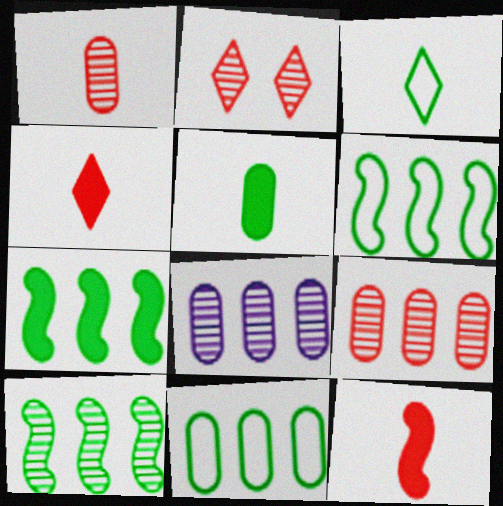[[6, 7, 10]]